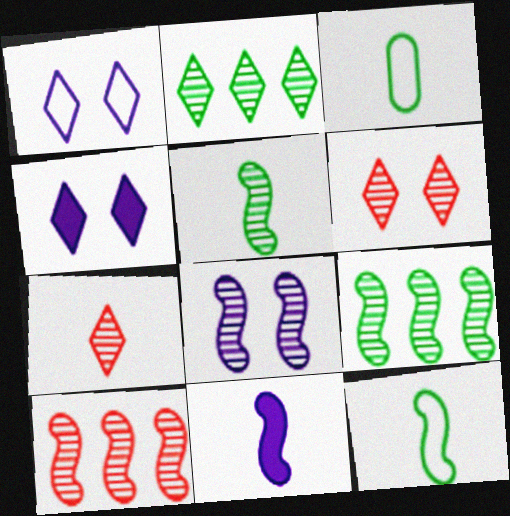[[3, 4, 10], 
[3, 7, 11], 
[5, 8, 10]]